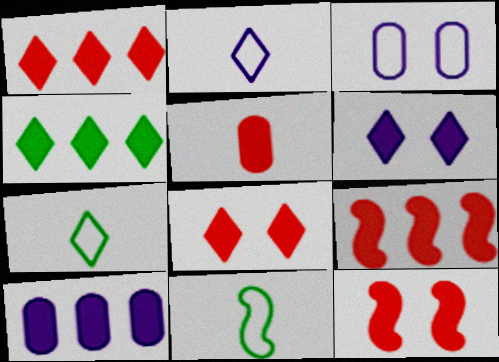[[1, 5, 12], 
[4, 9, 10], 
[5, 8, 9]]